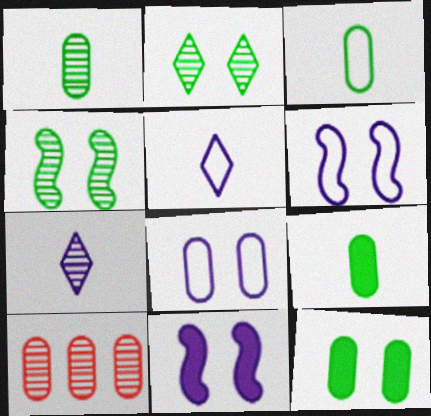[[1, 3, 9], 
[4, 7, 10], 
[8, 9, 10]]